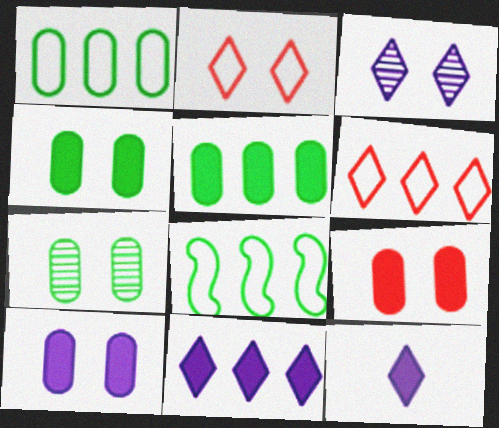[[4, 9, 10]]